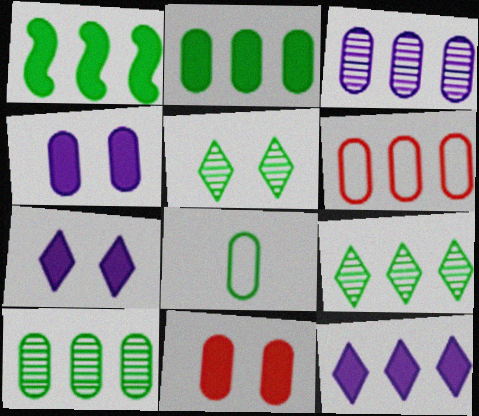[[1, 5, 8], 
[2, 3, 6], 
[3, 8, 11]]